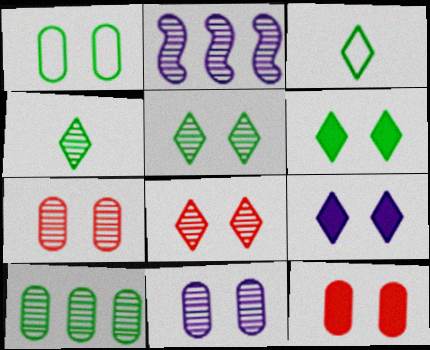[[1, 11, 12], 
[2, 3, 12], 
[2, 4, 7]]